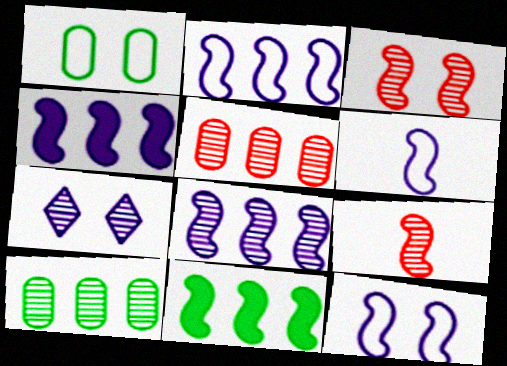[[2, 4, 8], 
[2, 6, 12], 
[3, 6, 11], 
[7, 9, 10], 
[9, 11, 12]]